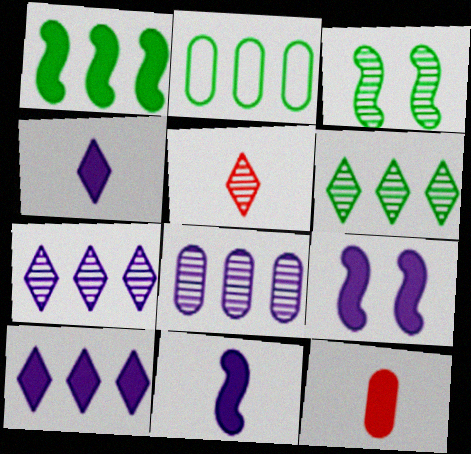[[1, 2, 6], 
[2, 5, 9], 
[3, 5, 8]]